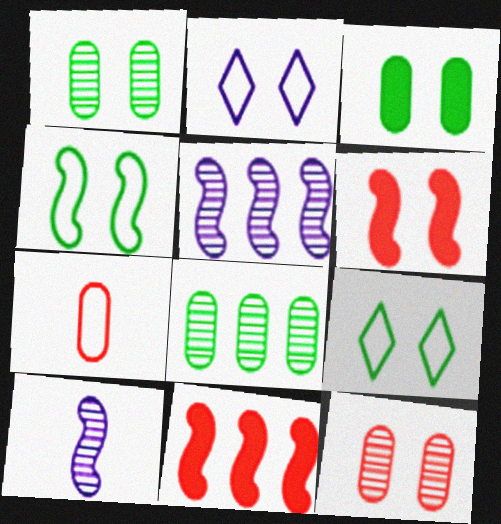[[1, 2, 6], 
[4, 10, 11]]